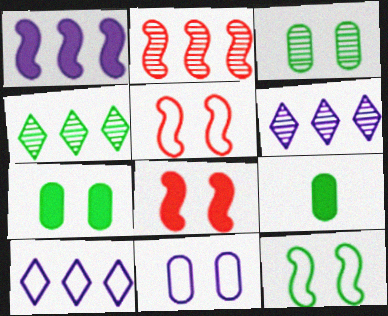[[4, 9, 12], 
[5, 6, 9]]